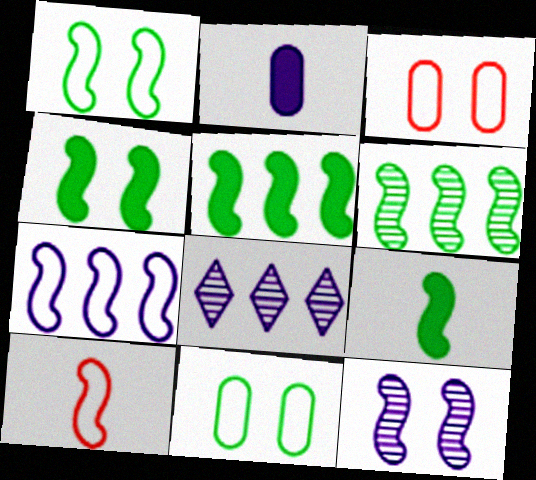[[1, 6, 9], 
[1, 7, 10], 
[3, 8, 9], 
[4, 5, 9], 
[5, 10, 12]]